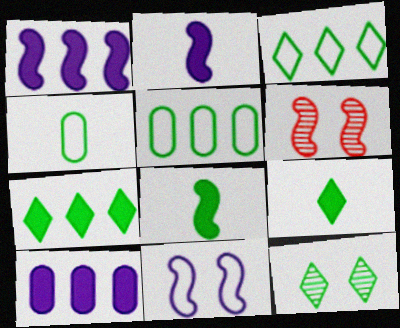[[3, 9, 12], 
[5, 8, 12]]